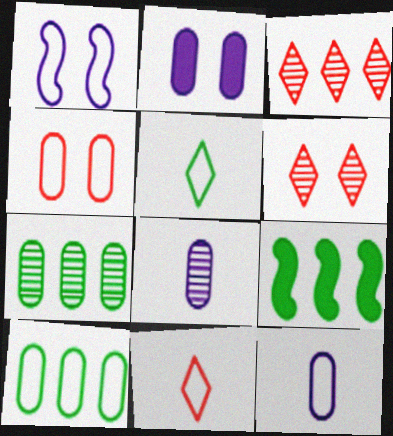[[1, 10, 11], 
[4, 10, 12], 
[6, 9, 12]]